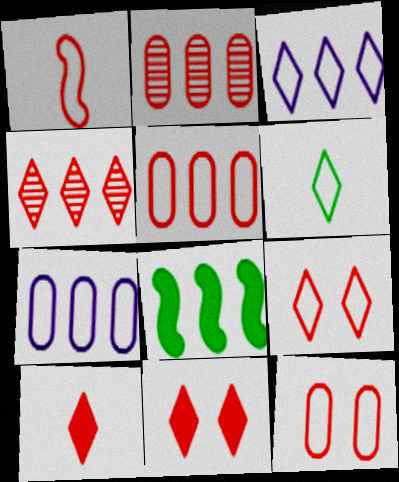[[1, 2, 11], 
[1, 5, 9], 
[2, 3, 8], 
[3, 6, 9], 
[4, 7, 8], 
[4, 9, 10]]